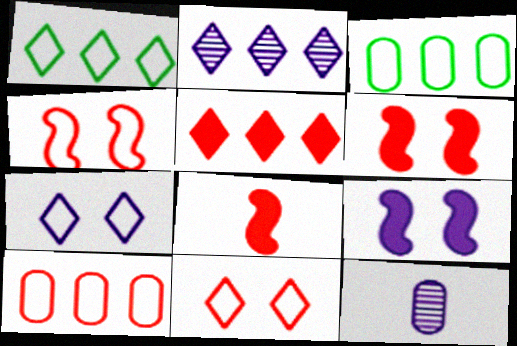[[1, 2, 5], 
[1, 6, 12]]